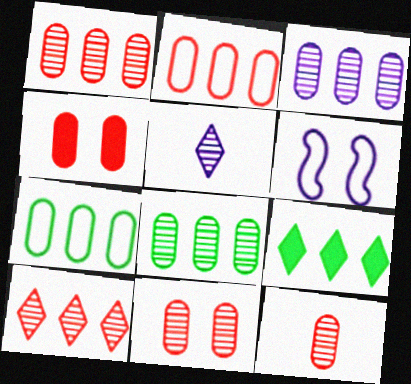[[1, 3, 8], 
[1, 11, 12], 
[2, 4, 12], 
[6, 9, 12]]